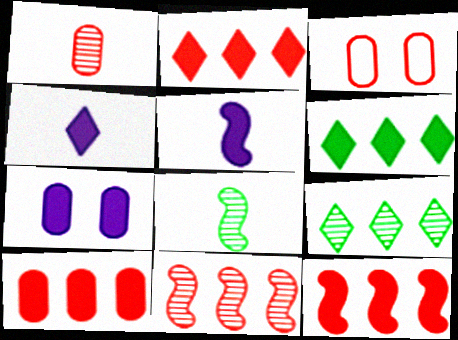[[1, 3, 10], 
[2, 10, 12], 
[3, 5, 9]]